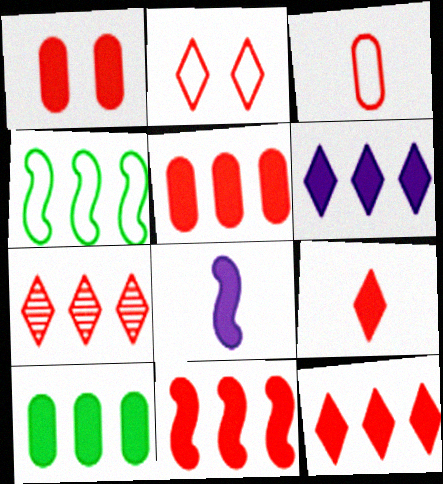[[1, 9, 11], 
[2, 7, 9], 
[5, 11, 12], 
[6, 10, 11]]